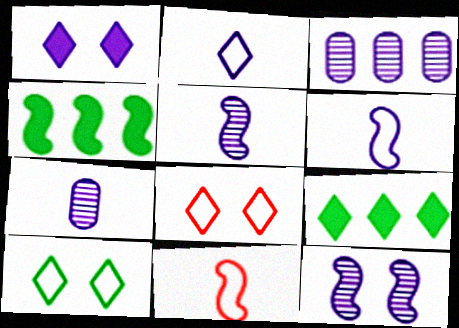[[1, 3, 6], 
[4, 7, 8], 
[4, 11, 12]]